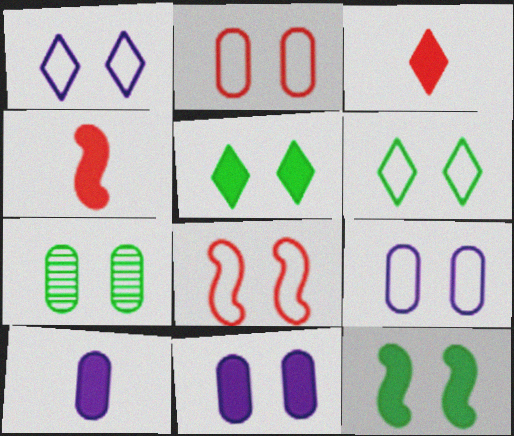[[2, 7, 11], 
[6, 7, 12], 
[6, 8, 9]]